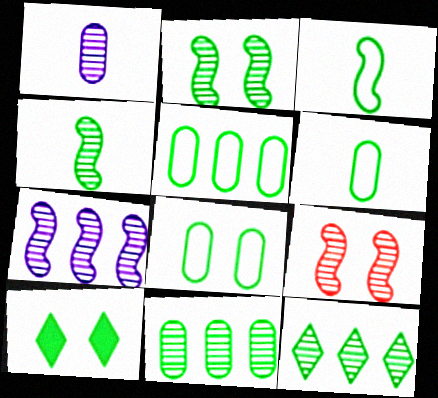[[1, 9, 12], 
[2, 8, 10], 
[3, 10, 11], 
[4, 5, 10], 
[4, 7, 9], 
[5, 6, 8]]